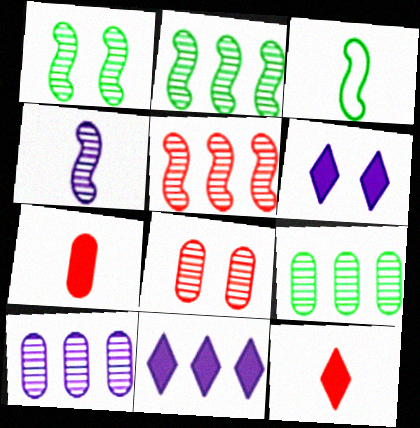[[1, 4, 5], 
[3, 8, 11]]